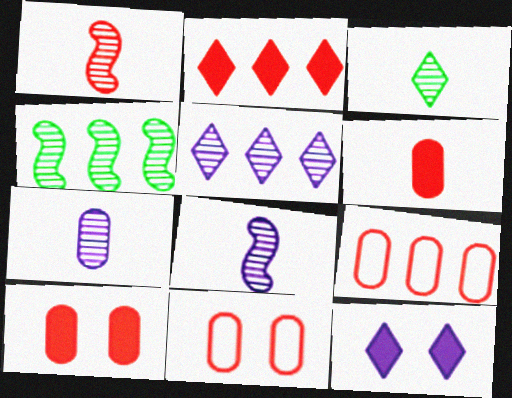[[1, 2, 11], 
[1, 3, 7]]